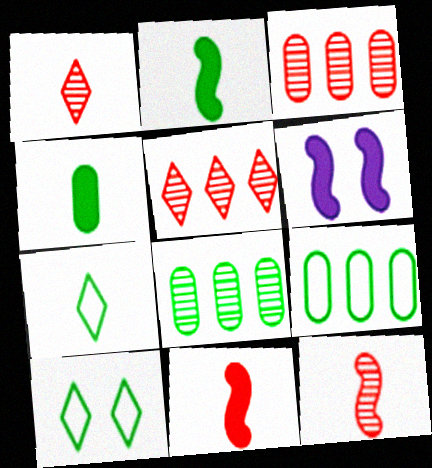[[1, 6, 9], 
[2, 8, 10], 
[3, 6, 7]]